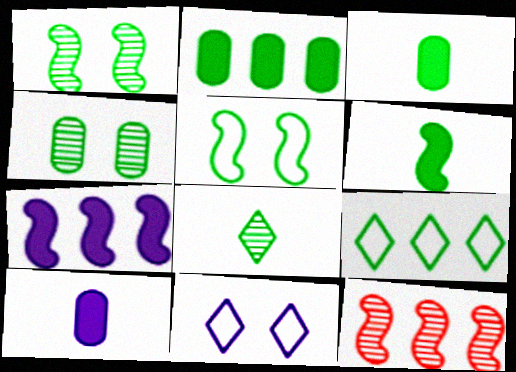[[1, 3, 9], 
[2, 5, 8], 
[3, 11, 12], 
[4, 6, 9]]